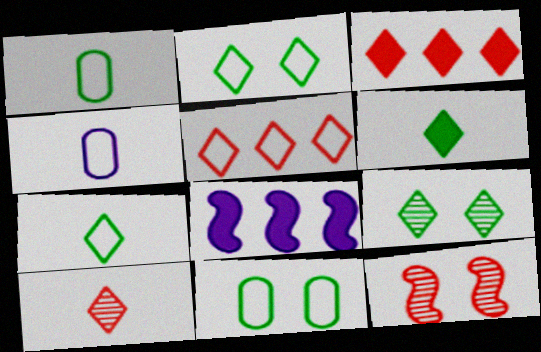[[8, 10, 11]]